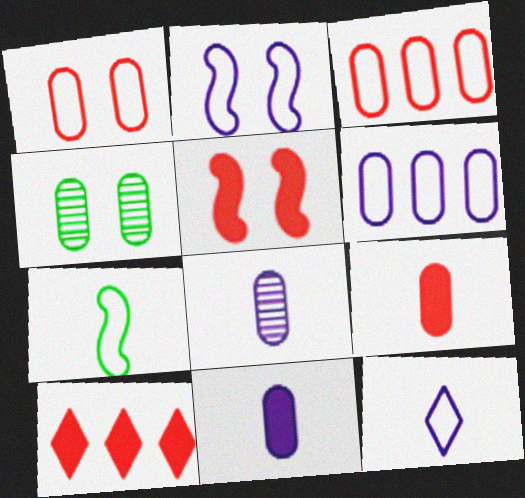[[2, 6, 12], 
[3, 4, 11], 
[4, 6, 9], 
[5, 9, 10]]